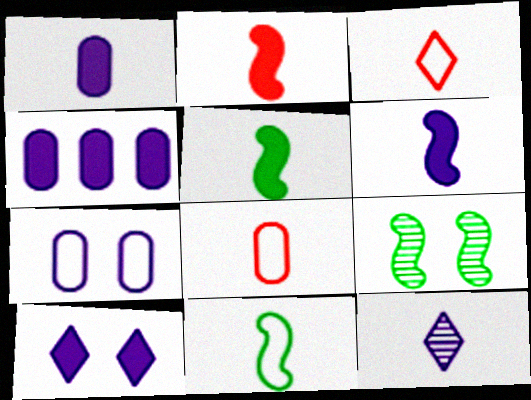[[2, 5, 6], 
[3, 4, 9], 
[4, 6, 10], 
[5, 8, 12]]